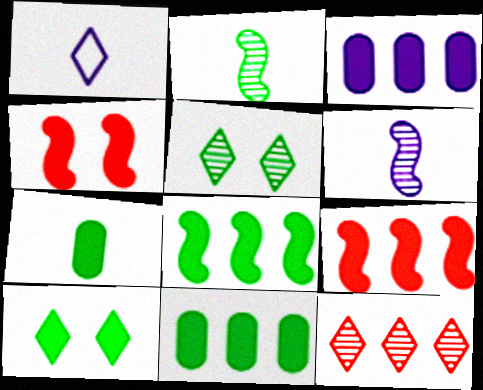[[1, 10, 12], 
[7, 8, 10]]